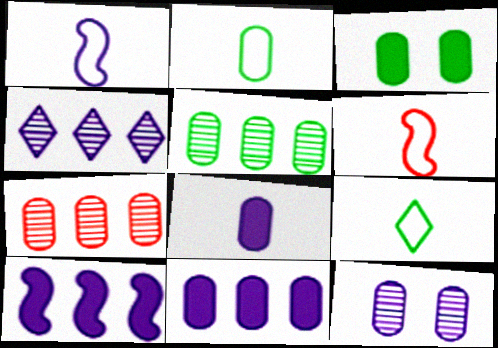[[2, 3, 5], 
[3, 4, 6]]